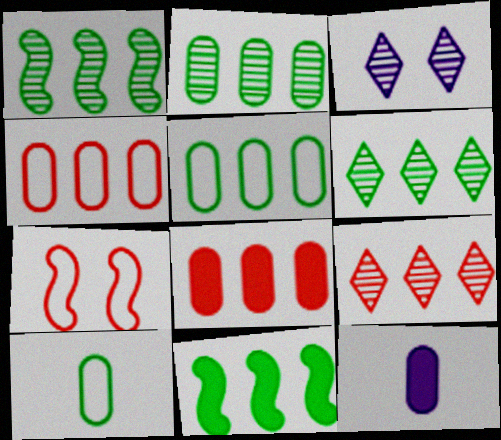[[1, 2, 6], 
[5, 6, 11], 
[6, 7, 12]]